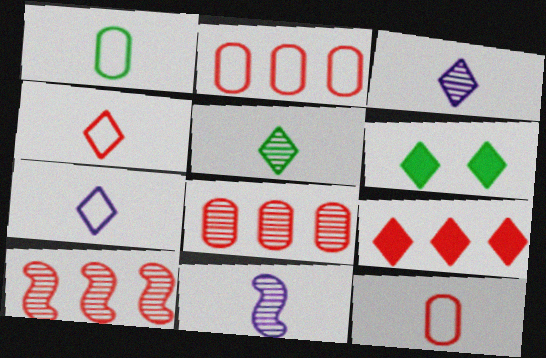[[2, 6, 11], 
[2, 9, 10]]